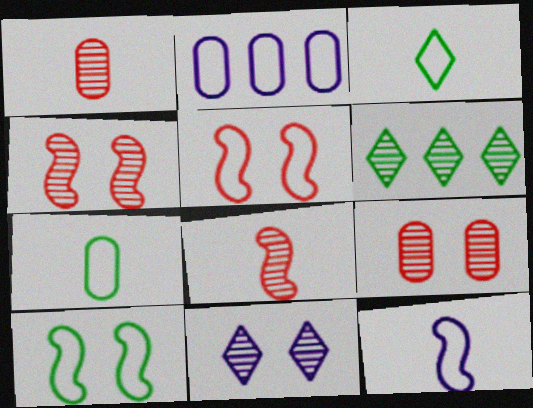[[2, 3, 5]]